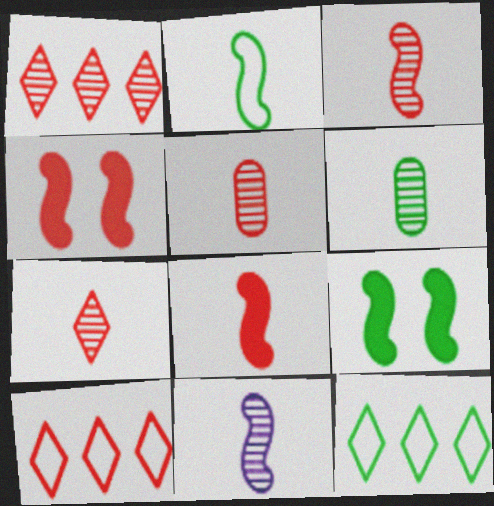[[2, 8, 11], 
[3, 5, 7], 
[4, 5, 10], 
[6, 7, 11], 
[6, 9, 12]]